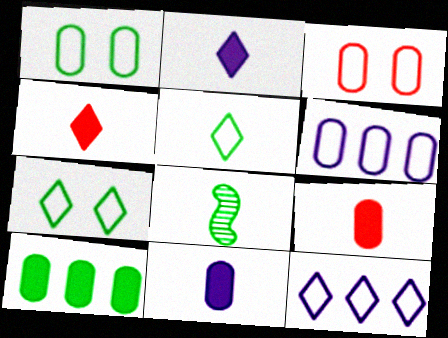[[7, 8, 10]]